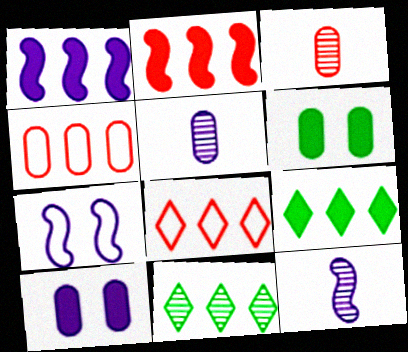[[1, 4, 11], 
[1, 7, 12], 
[3, 7, 9], 
[4, 5, 6], 
[6, 8, 12]]